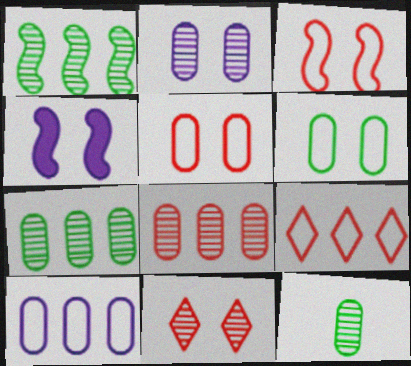[[2, 8, 12], 
[4, 6, 11], 
[4, 9, 12]]